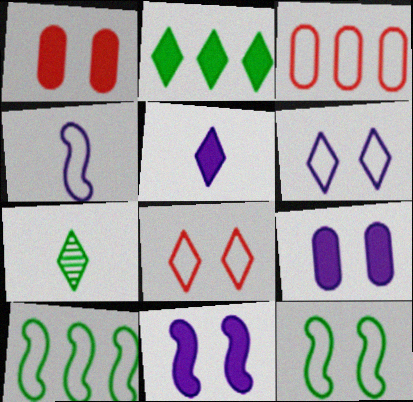[[3, 7, 11]]